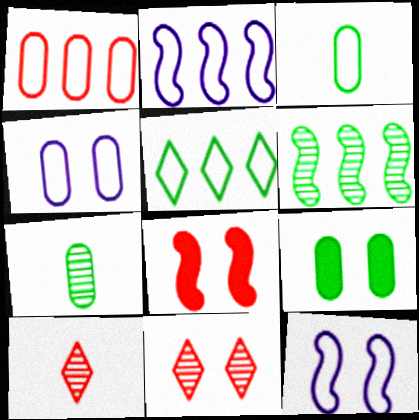[[1, 2, 5], 
[1, 3, 4], 
[1, 8, 10], 
[2, 9, 10], 
[9, 11, 12]]